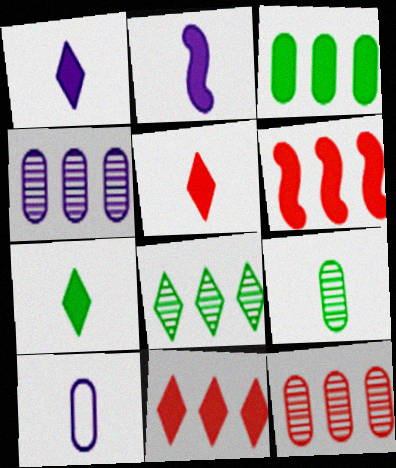[[1, 5, 7]]